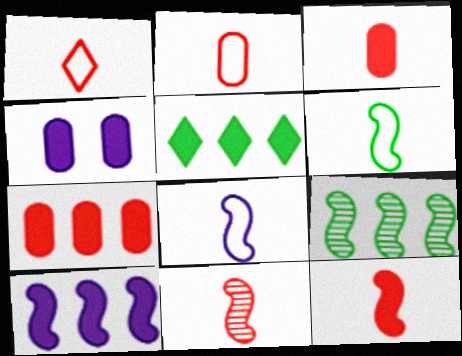[[1, 3, 11], 
[1, 4, 9], 
[4, 5, 12], 
[5, 7, 10]]